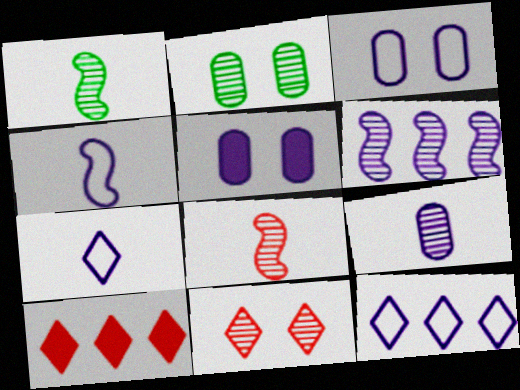[[1, 3, 10], 
[2, 4, 10], 
[3, 4, 12], 
[5, 6, 7]]